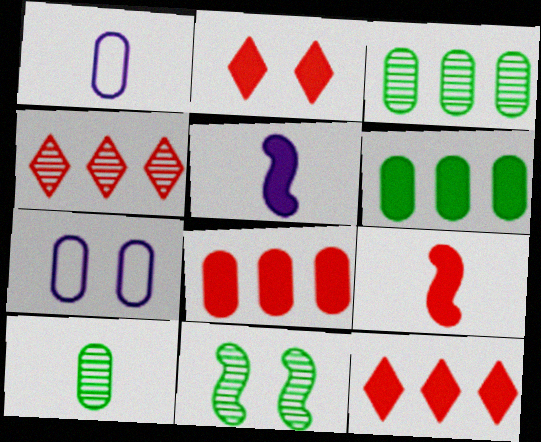[[1, 11, 12], 
[2, 5, 6], 
[2, 7, 11], 
[2, 8, 9], 
[7, 8, 10]]